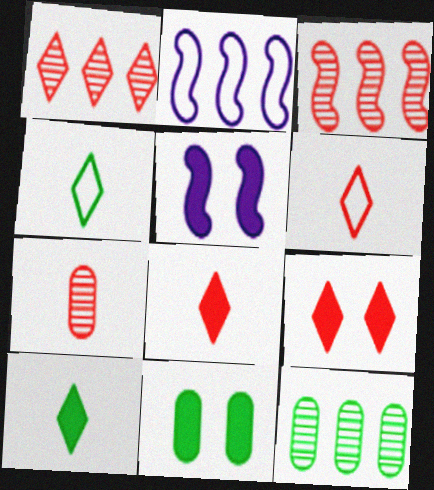[[1, 6, 9], 
[5, 6, 12], 
[5, 9, 11]]